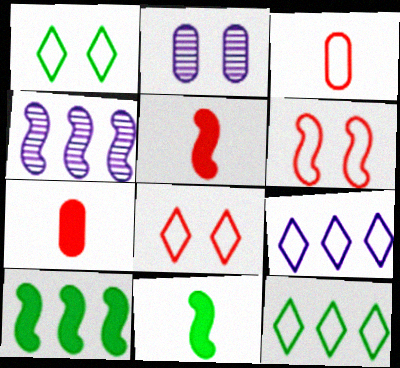[[1, 4, 7], 
[2, 5, 12], 
[4, 6, 11]]